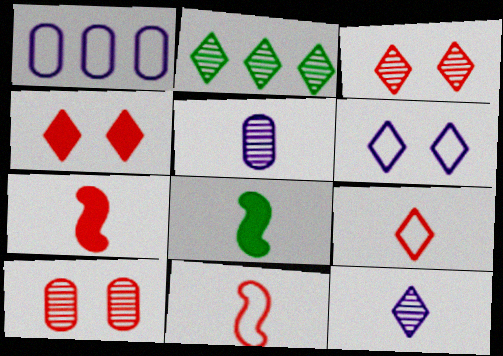[[1, 3, 8], 
[2, 3, 12], 
[5, 8, 9]]